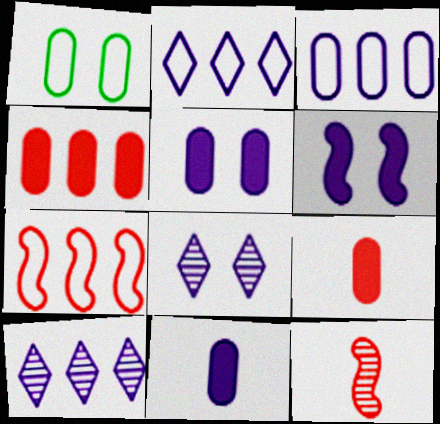[]